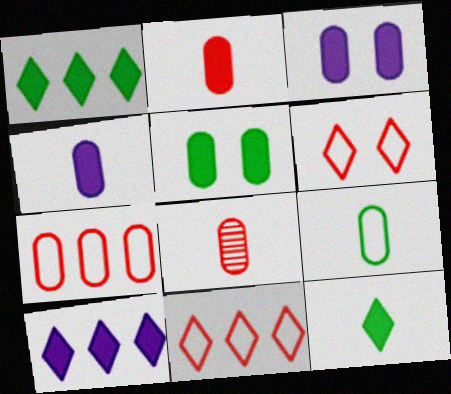[[4, 8, 9]]